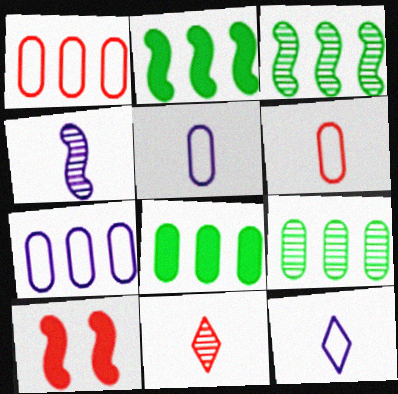[[1, 10, 11], 
[9, 10, 12]]